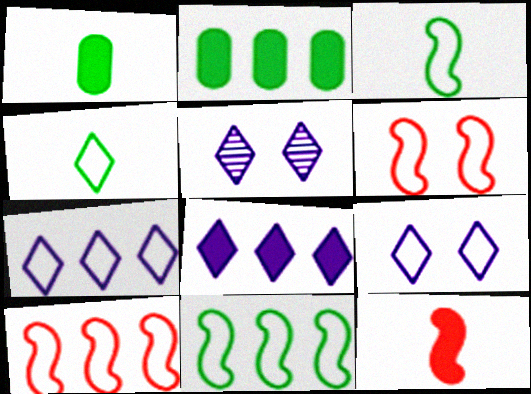[[1, 5, 10]]